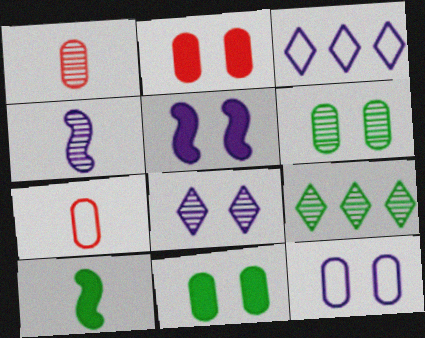[[2, 6, 12], 
[5, 7, 9], 
[5, 8, 12]]